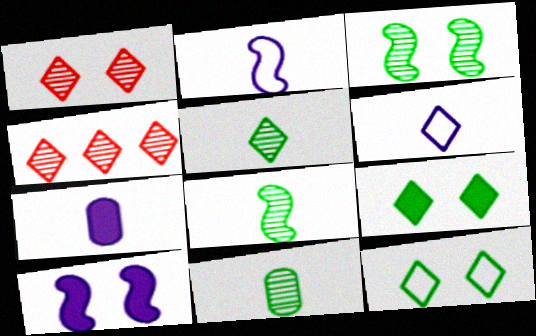[[4, 6, 9], 
[5, 8, 11]]